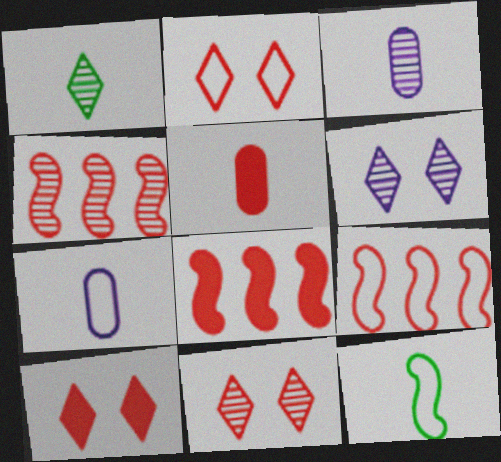[[2, 4, 5], 
[2, 10, 11], 
[4, 8, 9], 
[5, 8, 10], 
[5, 9, 11]]